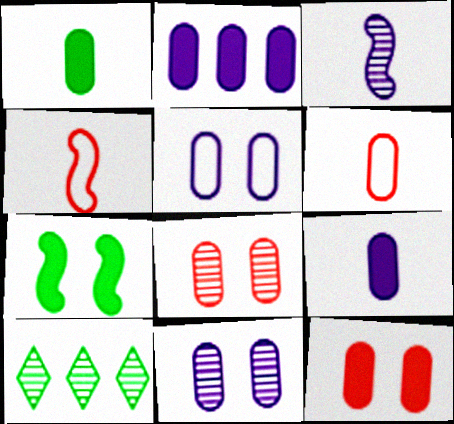[[1, 2, 12], 
[3, 8, 10]]